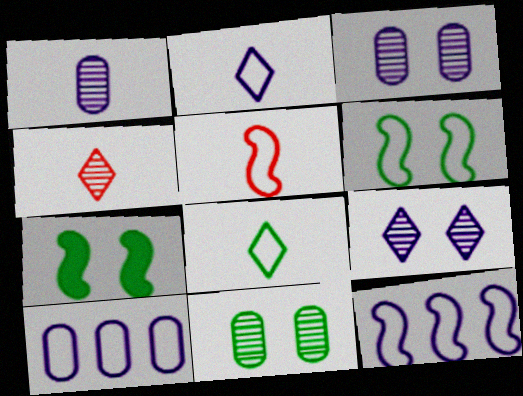[[4, 7, 10], 
[5, 6, 12]]